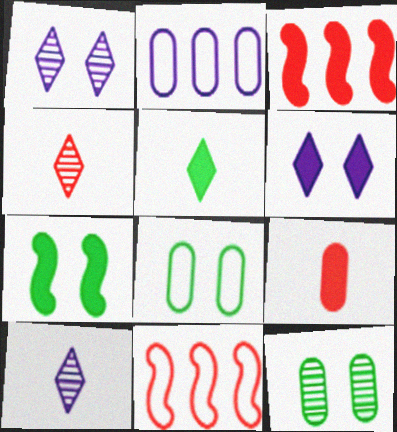[[2, 4, 7], 
[2, 9, 12], 
[3, 8, 10]]